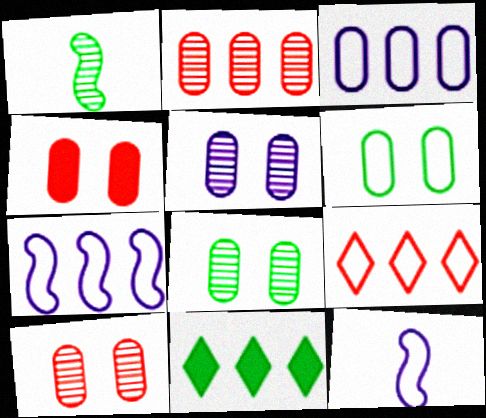[[1, 6, 11], 
[2, 7, 11], 
[4, 5, 6], 
[5, 8, 10], 
[6, 9, 12], 
[10, 11, 12]]